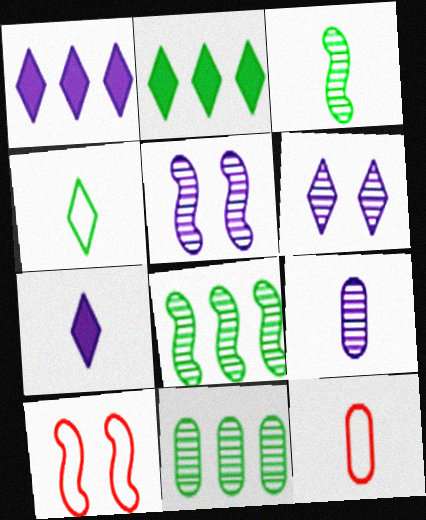[[2, 5, 12], 
[2, 9, 10], 
[3, 7, 12], 
[7, 10, 11]]